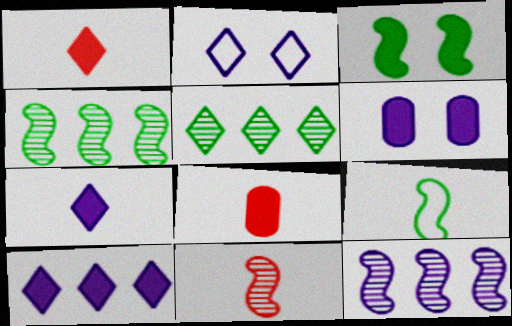[[1, 2, 5], 
[2, 4, 8], 
[3, 4, 9], 
[3, 8, 10]]